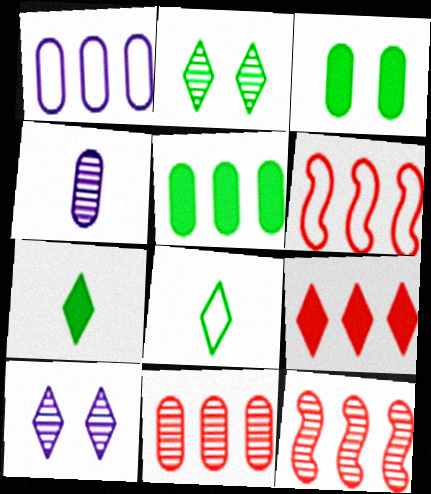[[1, 5, 11], 
[2, 4, 12], 
[6, 9, 11], 
[8, 9, 10]]